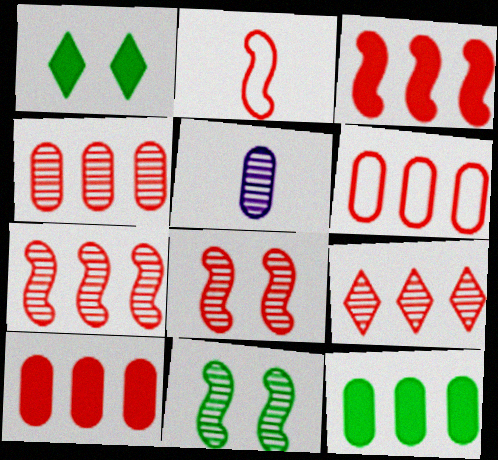[[2, 3, 8], 
[3, 6, 9], 
[4, 6, 10], 
[4, 7, 9], 
[5, 9, 11]]